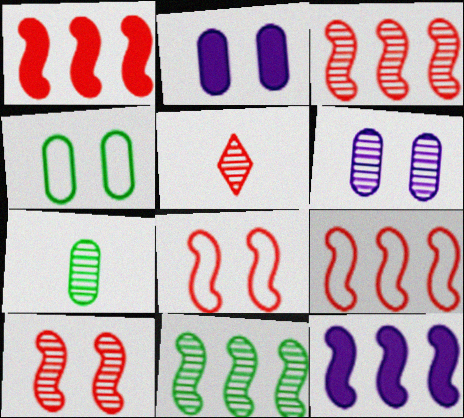[[1, 3, 9], 
[4, 5, 12], 
[5, 6, 11], 
[9, 11, 12]]